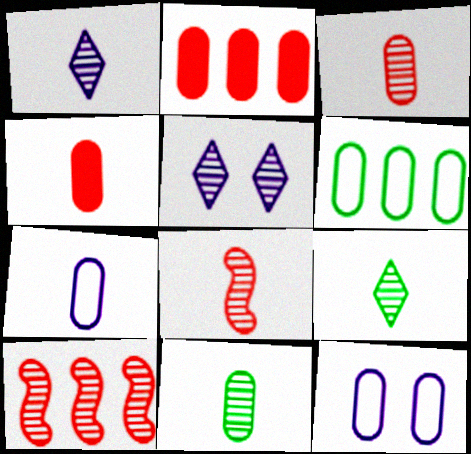[[1, 8, 11], 
[2, 11, 12], 
[4, 7, 11], 
[5, 10, 11]]